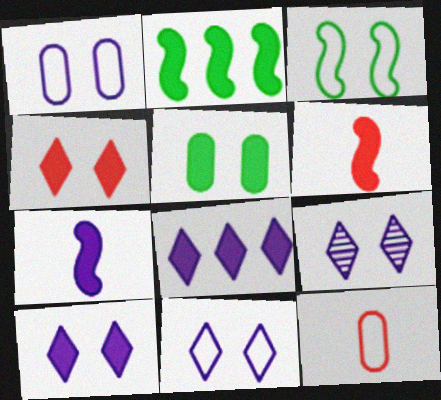[[2, 9, 12], 
[5, 6, 8], 
[9, 10, 11]]